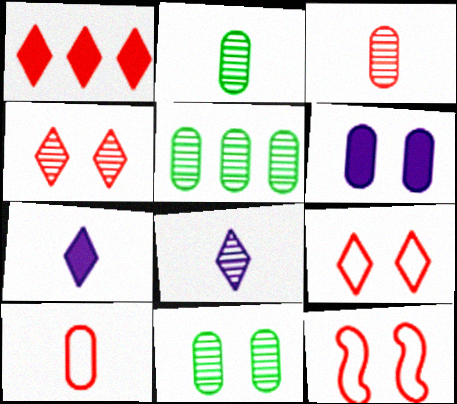[[1, 3, 12], 
[2, 5, 11], 
[5, 6, 10], 
[5, 7, 12]]